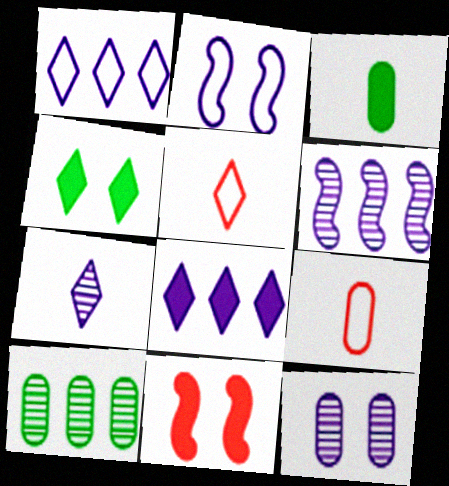[[3, 8, 11], 
[4, 6, 9], 
[6, 7, 12]]